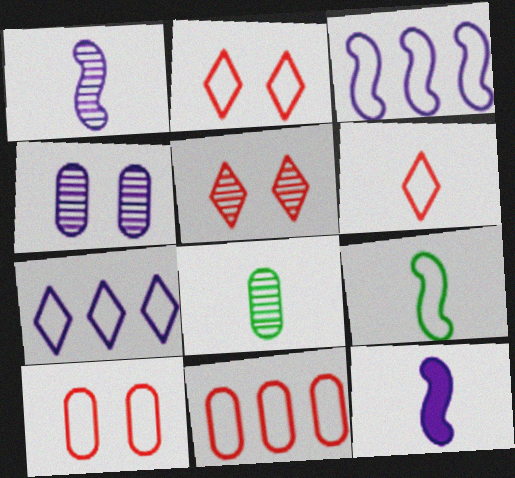[[4, 7, 12], 
[6, 8, 12], 
[7, 9, 10]]